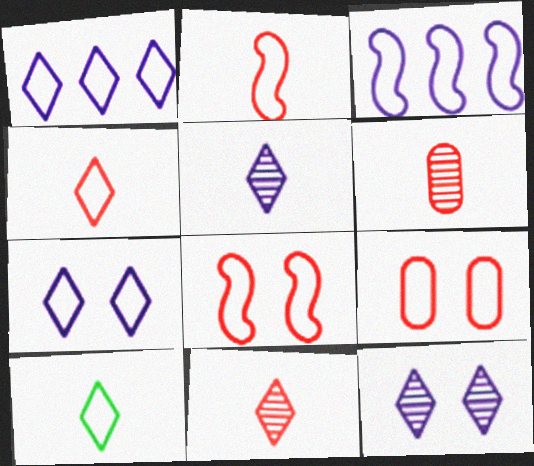[[3, 9, 10]]